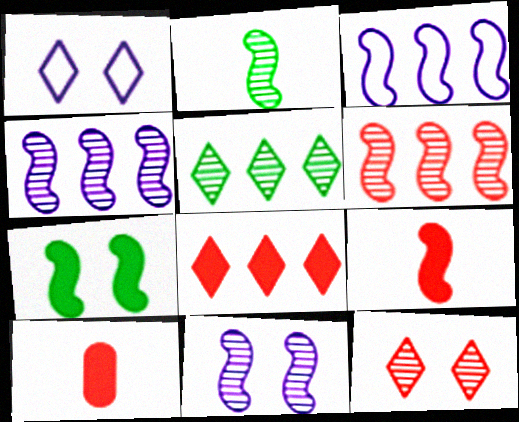[[2, 6, 11]]